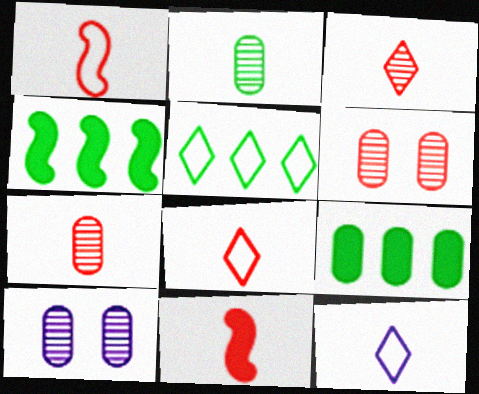[[2, 11, 12], 
[4, 6, 12], 
[4, 8, 10], 
[5, 10, 11], 
[7, 8, 11]]